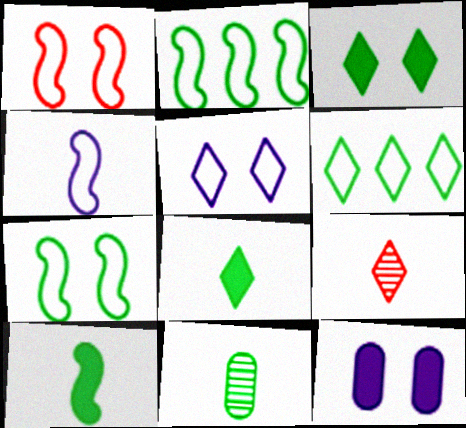[[1, 2, 4], 
[2, 3, 11], 
[2, 9, 12]]